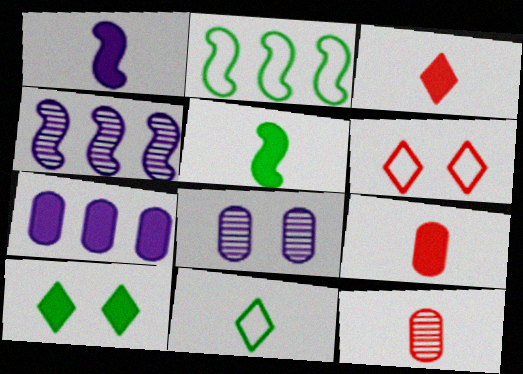[[1, 11, 12], 
[2, 3, 8]]